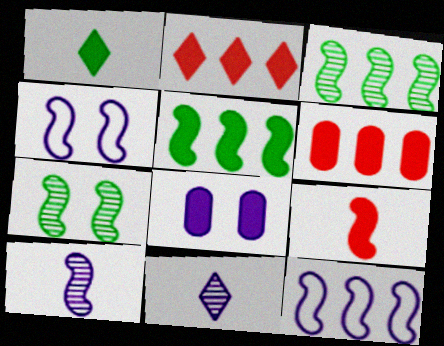[[3, 4, 9], 
[7, 9, 12], 
[8, 11, 12]]